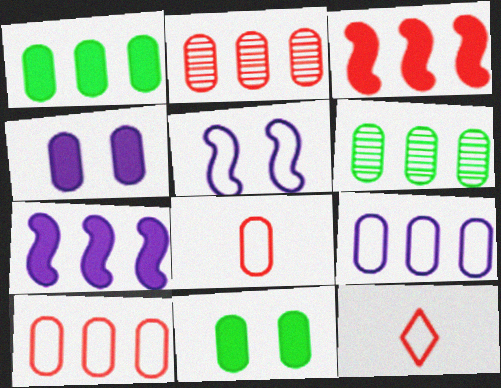[[1, 2, 9], 
[4, 6, 8]]